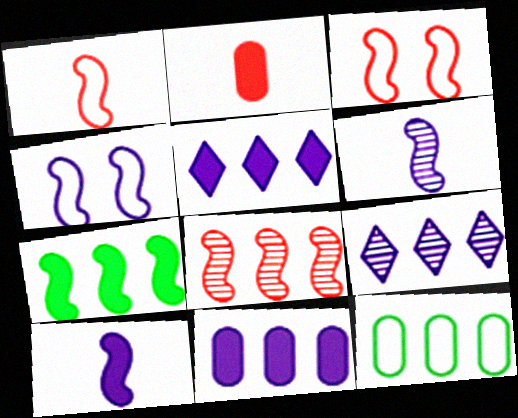[[3, 6, 7], 
[5, 8, 12]]